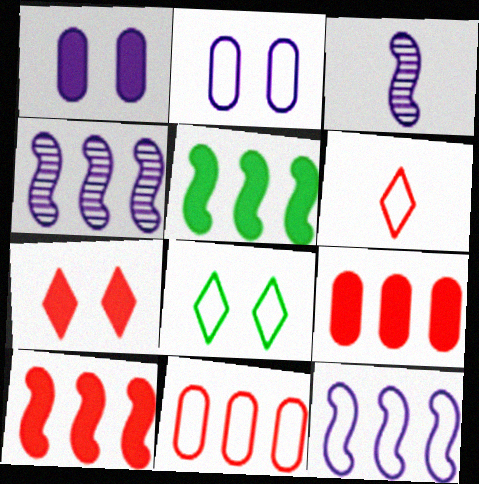[[3, 8, 9]]